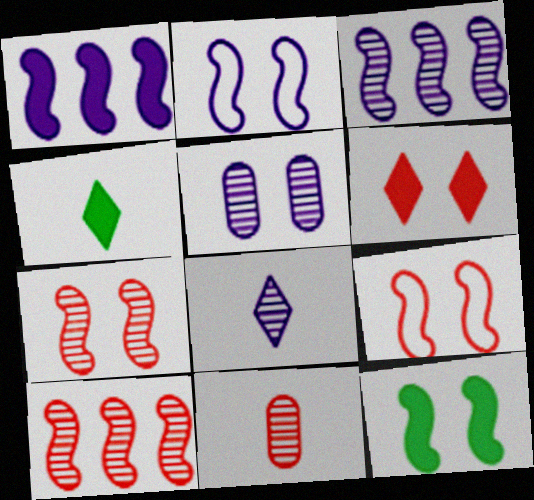[[2, 7, 12], 
[3, 5, 8]]